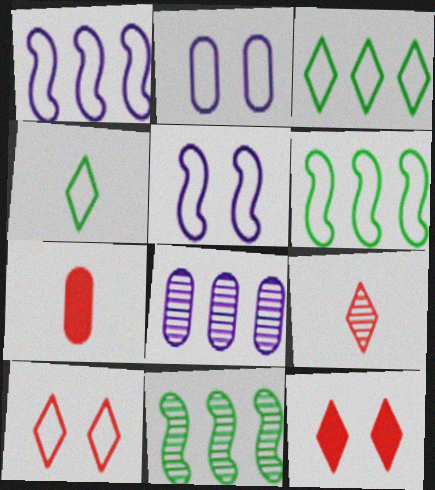[]